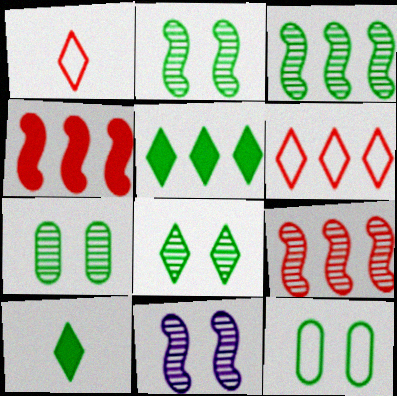[[2, 7, 8], 
[3, 10, 12]]